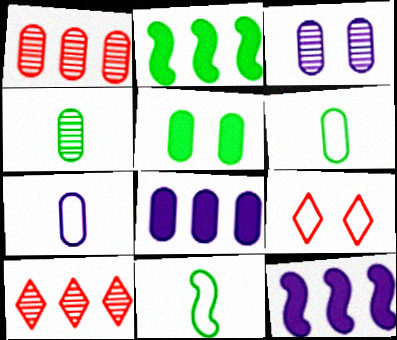[[1, 3, 4], 
[1, 5, 7], 
[3, 7, 8], 
[4, 9, 12]]